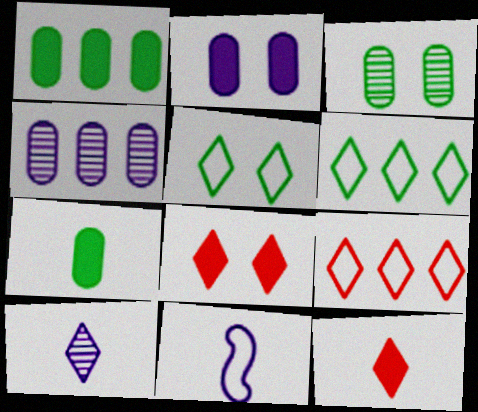[[6, 8, 10]]